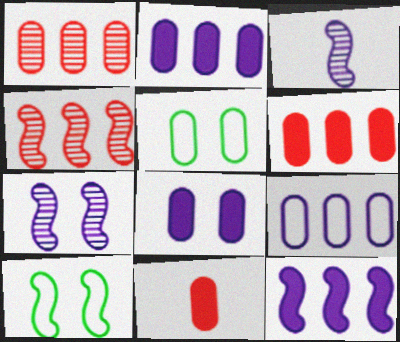[]